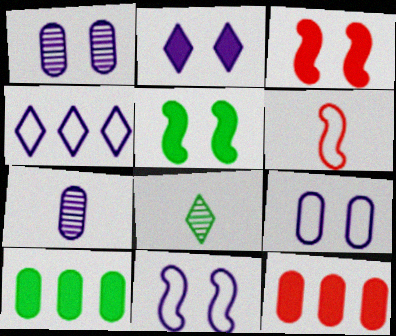[[1, 2, 11], 
[8, 11, 12]]